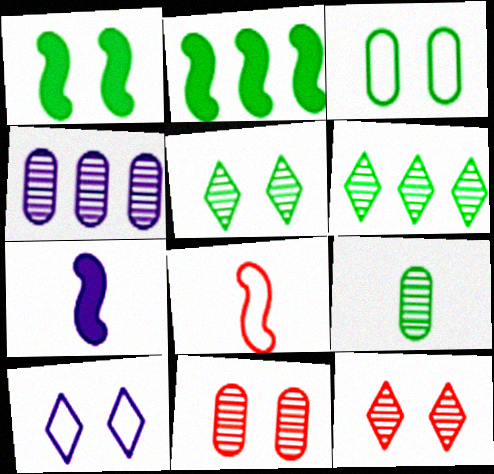[[1, 3, 5], 
[1, 10, 11], 
[4, 7, 10], 
[4, 9, 11]]